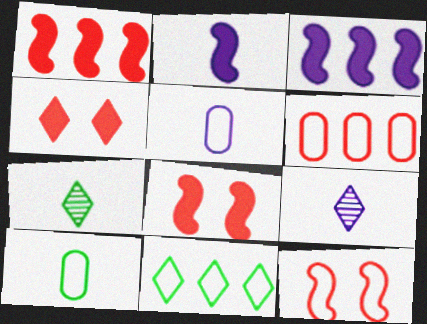[[2, 5, 9], 
[4, 9, 11], 
[5, 11, 12]]